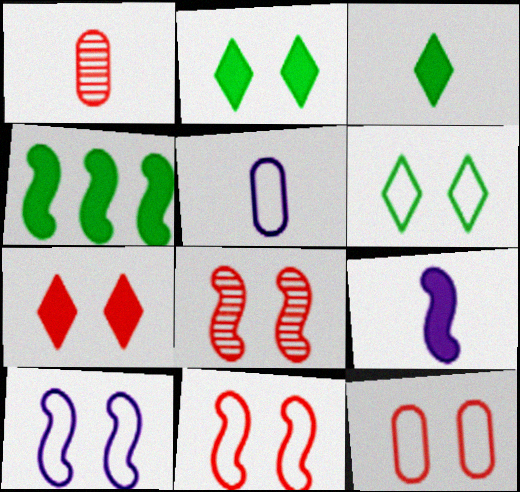[[6, 10, 12], 
[7, 8, 12]]